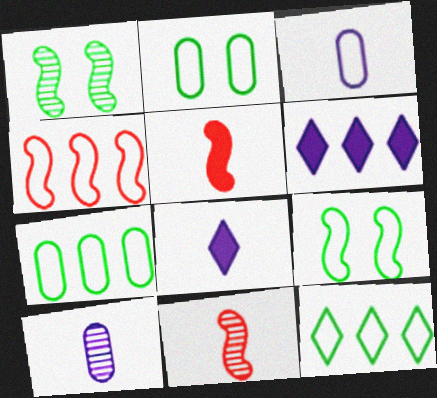[[2, 6, 11]]